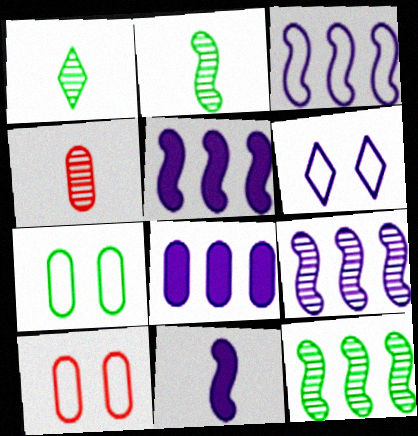[[1, 5, 10], 
[3, 5, 9], 
[4, 7, 8]]